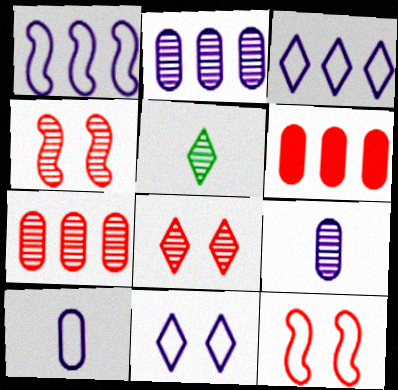[[1, 10, 11], 
[2, 4, 5]]